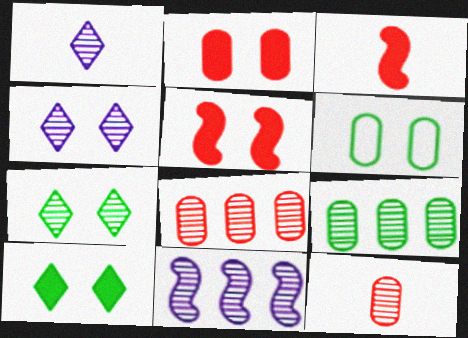[[4, 5, 6], 
[7, 11, 12]]